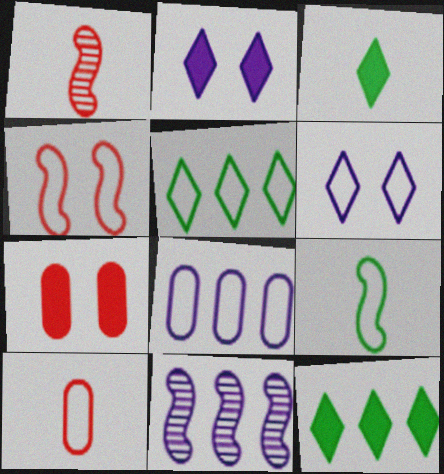[]